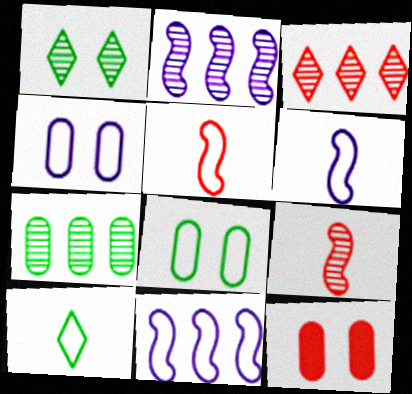[[2, 3, 7], 
[2, 10, 12], 
[3, 5, 12]]